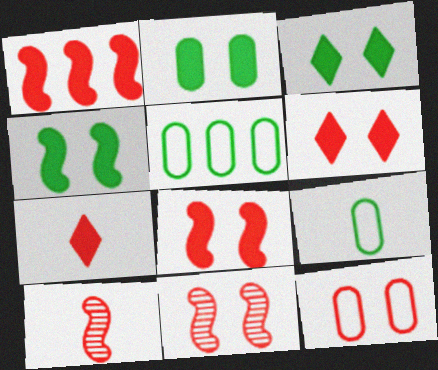[[2, 3, 4], 
[6, 11, 12]]